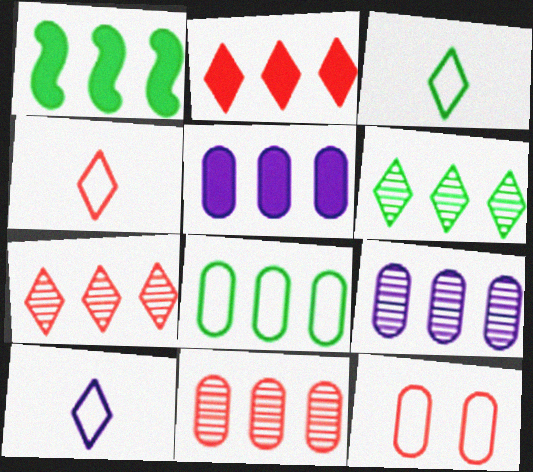[[1, 2, 5], 
[1, 6, 8], 
[3, 4, 10], 
[5, 8, 11]]